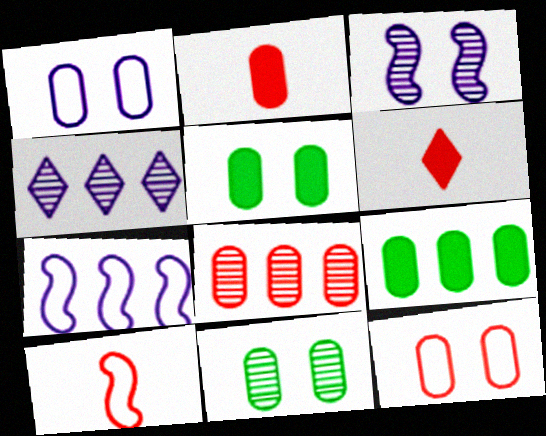[[2, 8, 12], 
[4, 5, 10], 
[6, 7, 11]]